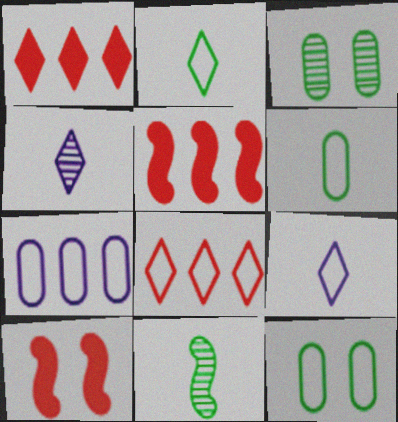[[3, 5, 9], 
[4, 5, 12]]